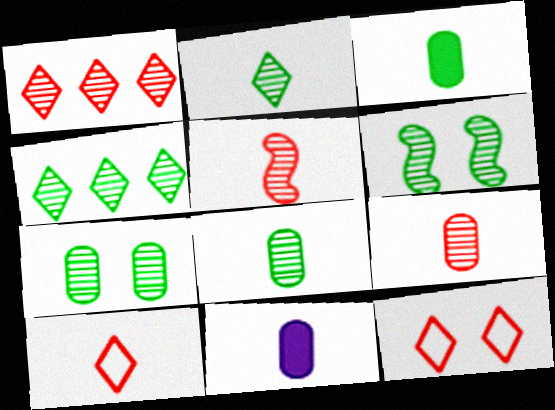[[4, 6, 8]]